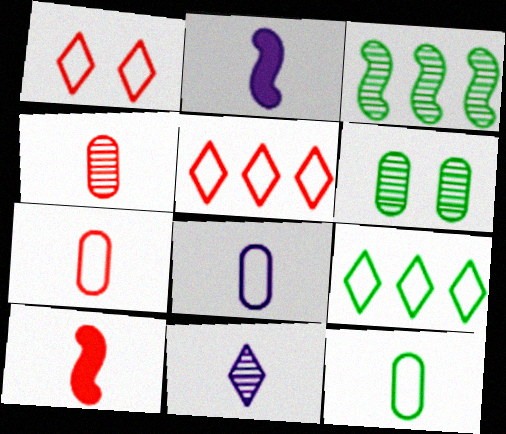[[2, 5, 6], 
[2, 8, 11], 
[7, 8, 12], 
[10, 11, 12]]